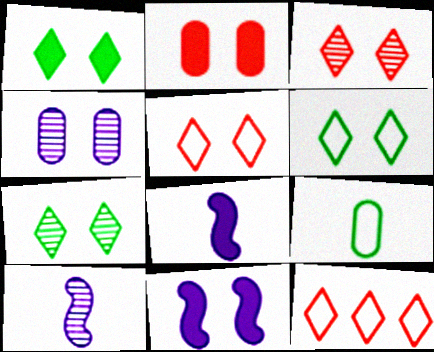[[1, 2, 11], 
[1, 6, 7]]